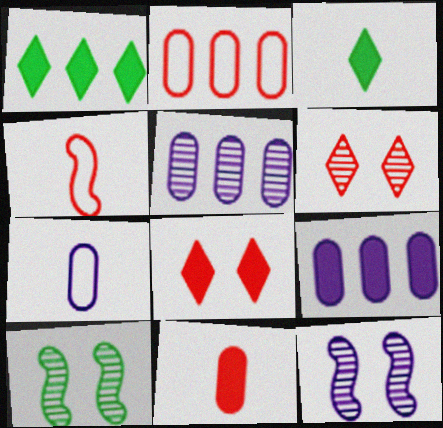[[2, 3, 12]]